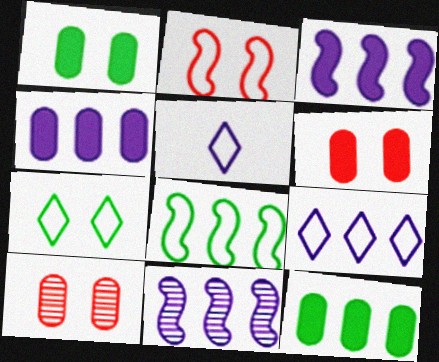[[4, 9, 11]]